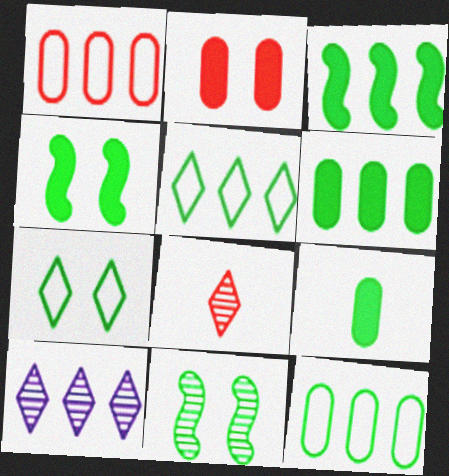[[1, 3, 10], 
[5, 9, 11]]